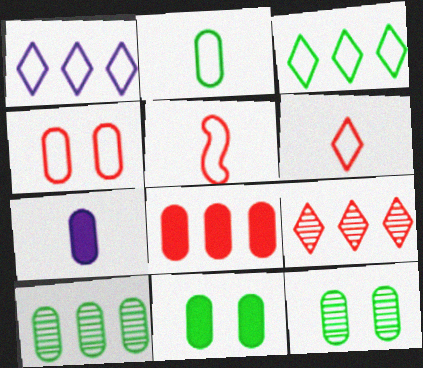[[2, 10, 11], 
[4, 7, 10], 
[7, 8, 11]]